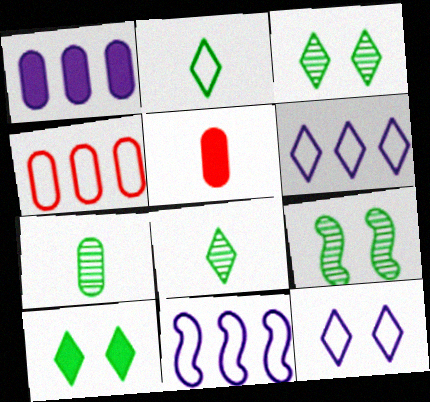[[3, 5, 11], 
[5, 6, 9]]